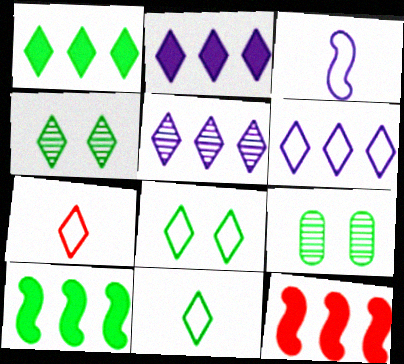[[1, 4, 11], 
[2, 4, 7], 
[2, 5, 6], 
[6, 7, 8], 
[9, 10, 11]]